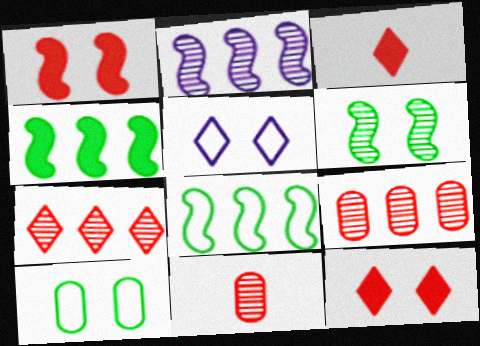[[2, 3, 10], 
[4, 5, 11]]